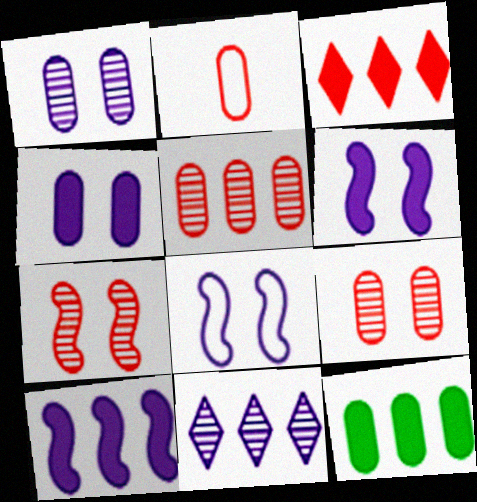[[1, 2, 12], 
[2, 3, 7], 
[3, 10, 12]]